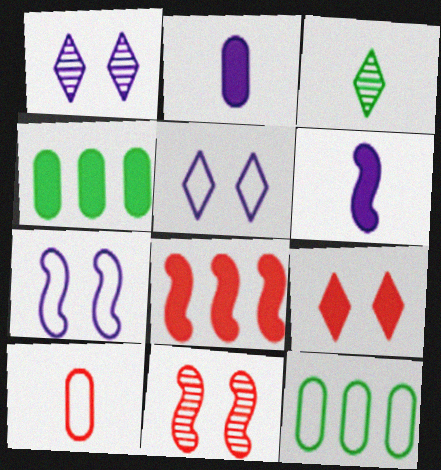[[3, 6, 10], 
[4, 6, 9]]